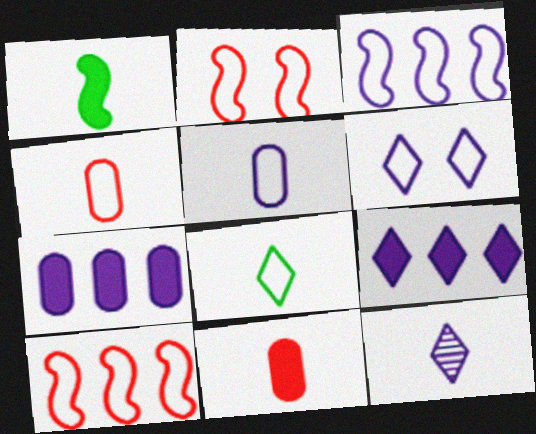[[1, 4, 12], 
[3, 5, 6], 
[6, 9, 12]]